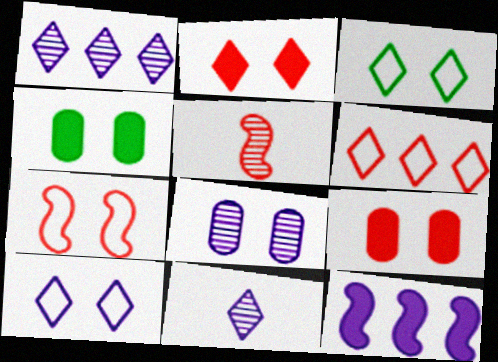[[5, 6, 9]]